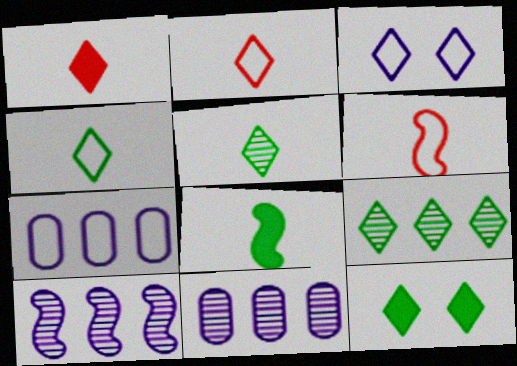[[1, 3, 9], 
[4, 9, 12], 
[6, 11, 12]]